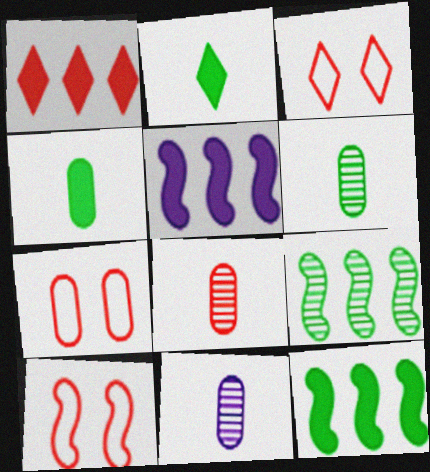[[1, 8, 10], 
[3, 5, 6], 
[3, 7, 10], 
[3, 11, 12], 
[6, 8, 11]]